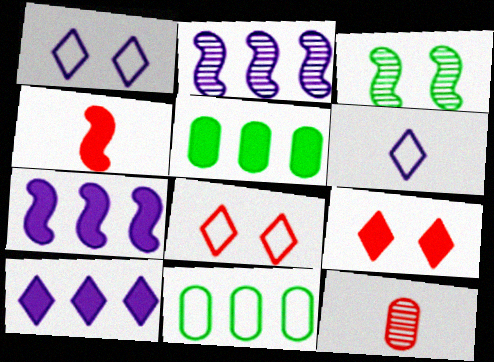[]